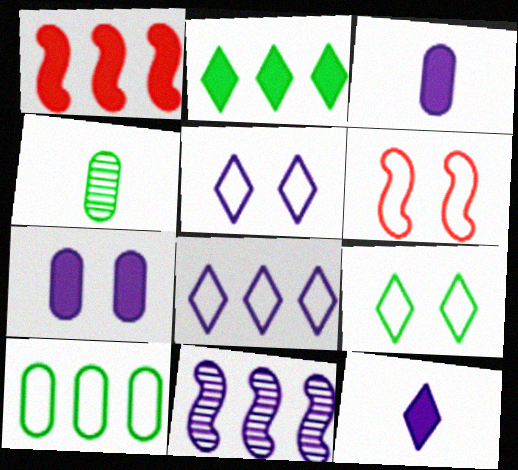[[1, 4, 5], 
[3, 5, 11]]